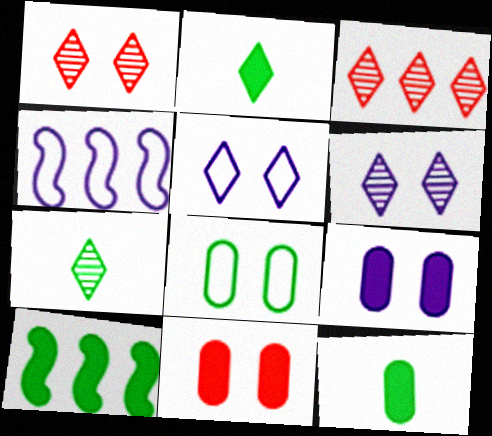[[1, 4, 12], 
[2, 3, 5], 
[3, 6, 7], 
[4, 7, 11], 
[7, 8, 10]]